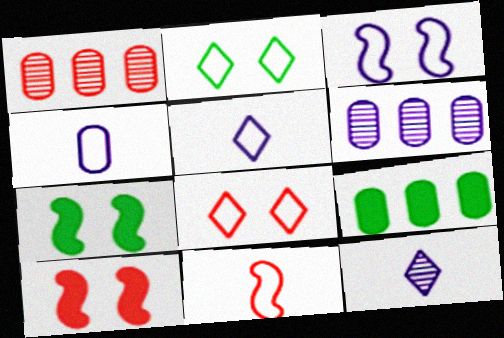[[1, 5, 7]]